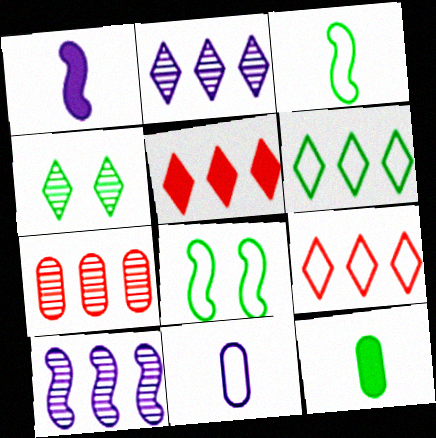[[2, 5, 6], 
[8, 9, 11]]